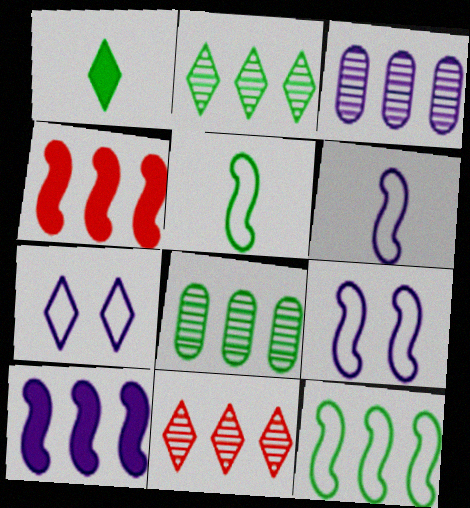[[1, 7, 11]]